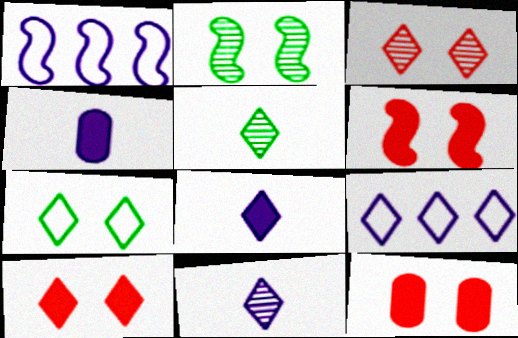[[1, 5, 12], 
[5, 9, 10], 
[6, 10, 12]]